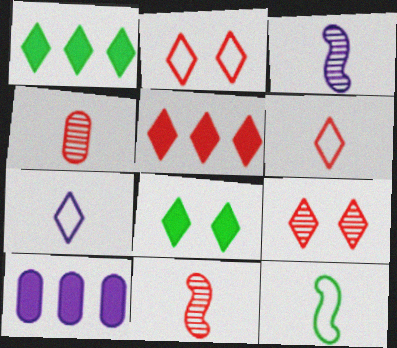[[1, 7, 9], 
[5, 6, 9], 
[9, 10, 12]]